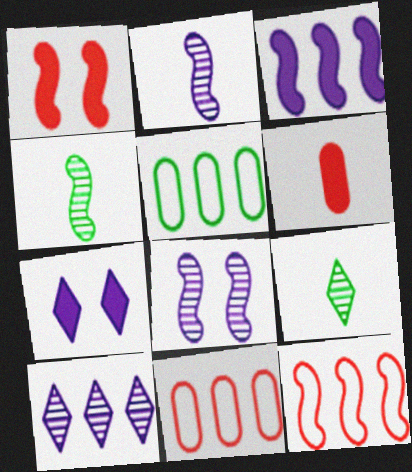[[4, 7, 11]]